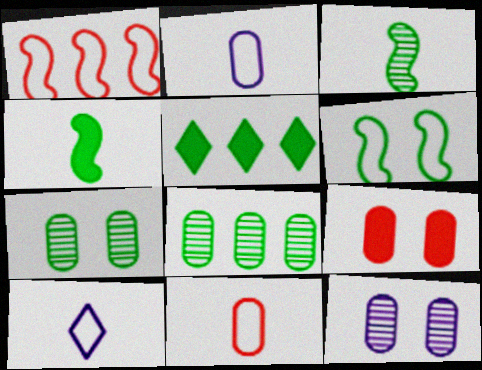[[2, 8, 9]]